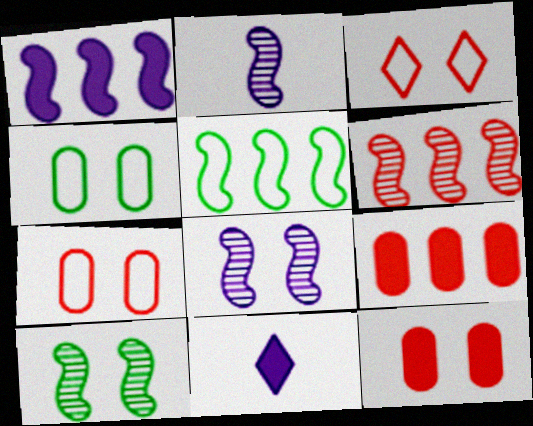[[1, 5, 6], 
[2, 6, 10], 
[4, 6, 11]]